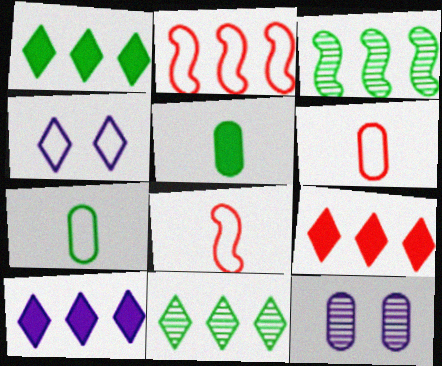[[1, 8, 12], 
[1, 9, 10], 
[2, 4, 7]]